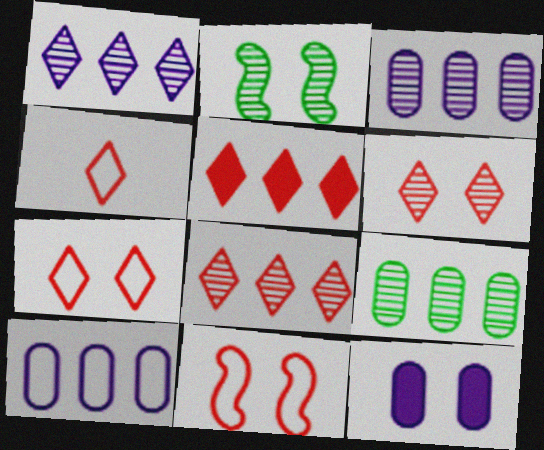[[2, 7, 12], 
[4, 5, 6]]